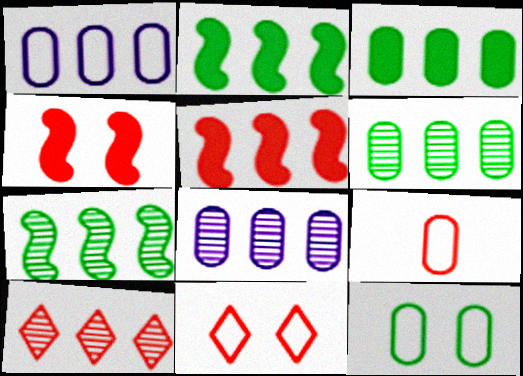[[1, 2, 10], 
[1, 9, 12], 
[4, 9, 10], 
[7, 8, 10]]